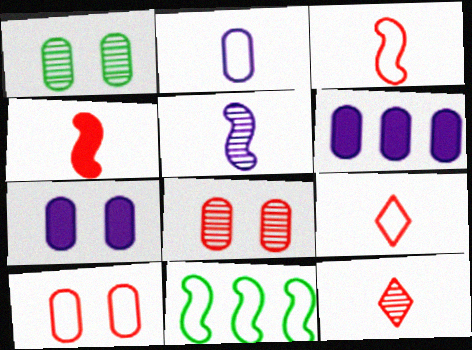[[1, 7, 10], 
[7, 11, 12]]